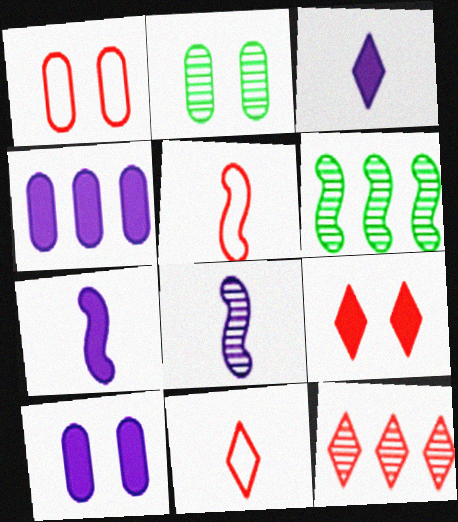[[1, 2, 10], 
[1, 3, 6], 
[2, 8, 12], 
[6, 10, 11], 
[9, 11, 12]]